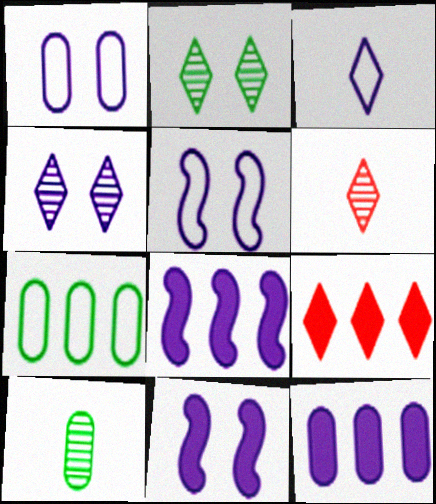[[1, 4, 11], 
[2, 3, 9], 
[5, 9, 10], 
[6, 7, 11]]